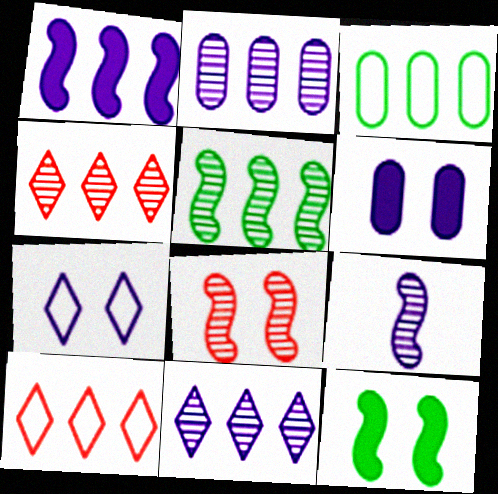[[1, 3, 4], 
[2, 4, 5], 
[5, 8, 9]]